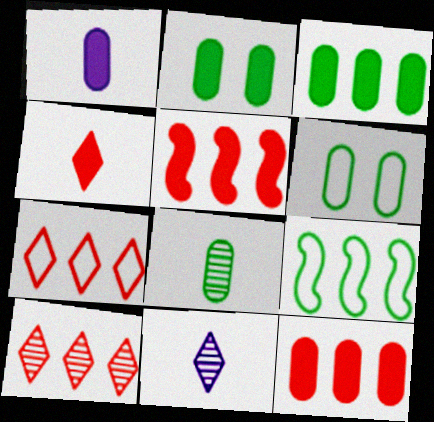[[1, 2, 12], 
[3, 6, 8], 
[5, 6, 11]]